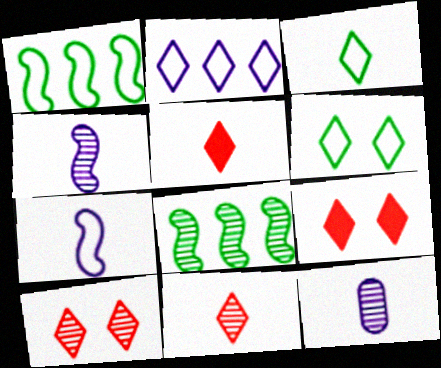[[1, 9, 12], 
[8, 10, 12]]